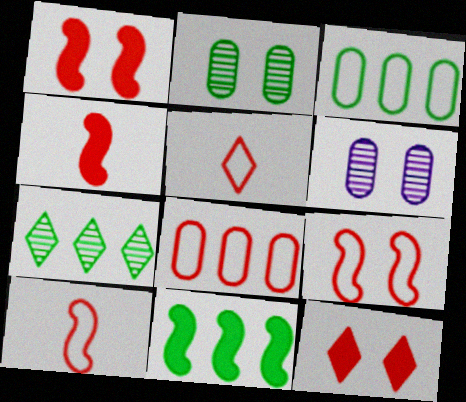[[3, 7, 11], 
[5, 6, 11], 
[5, 8, 9]]